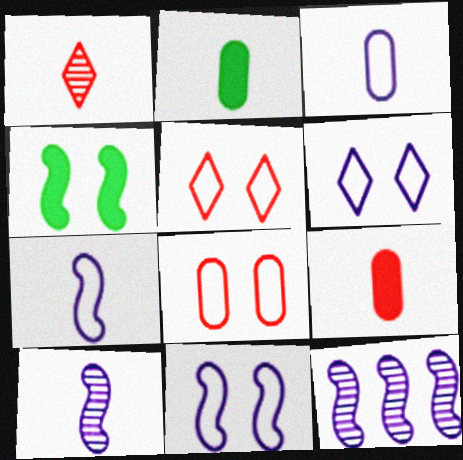[[1, 2, 7], 
[2, 5, 12]]